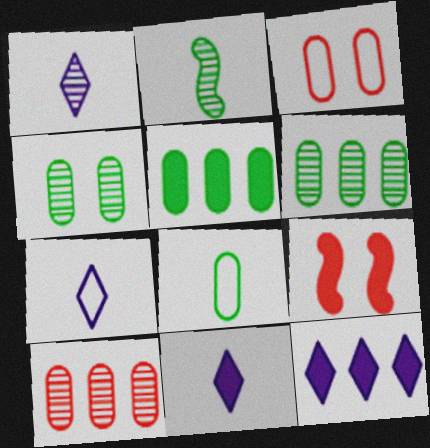[[1, 7, 11], 
[2, 3, 12], 
[4, 5, 8], 
[5, 9, 11], 
[6, 7, 9]]